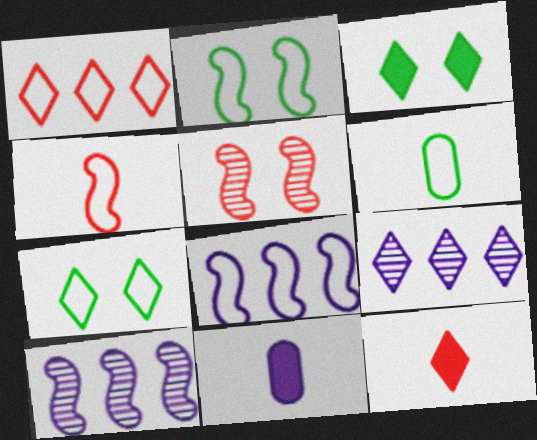[[2, 4, 8], 
[7, 9, 12]]